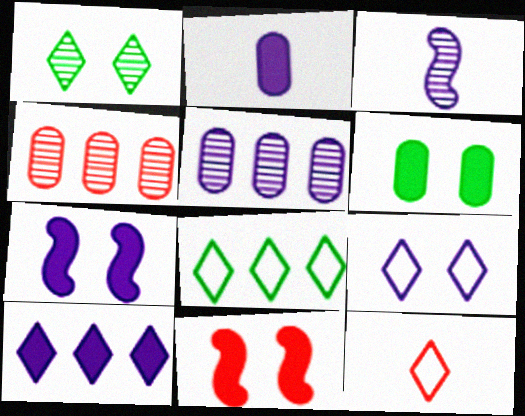[[1, 3, 4], 
[1, 10, 12], 
[2, 7, 10], 
[4, 11, 12], 
[8, 9, 12]]